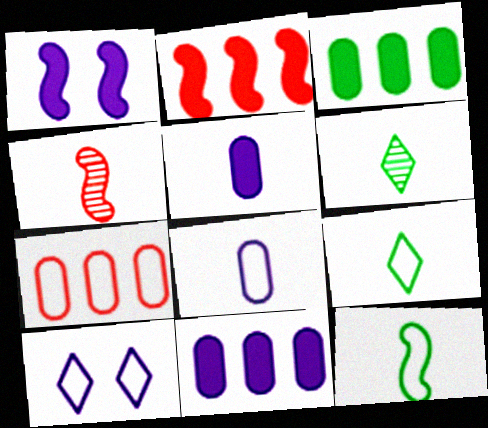[[1, 6, 7], 
[3, 4, 10], 
[4, 5, 9], 
[7, 10, 12]]